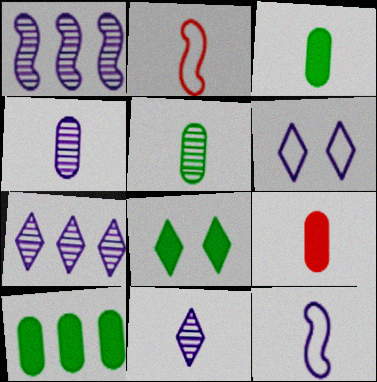[[2, 3, 11]]